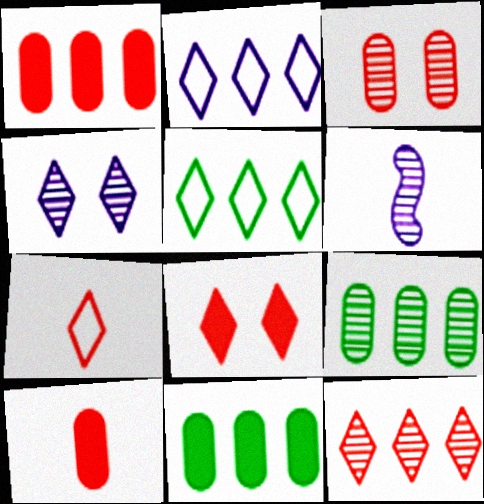[[7, 8, 12]]